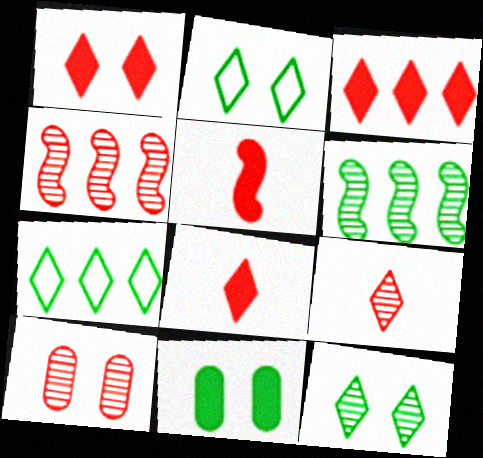[[1, 3, 8], 
[4, 9, 10]]